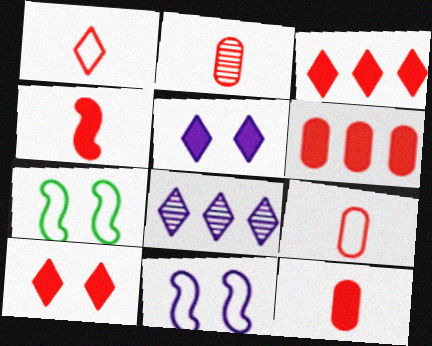[[1, 2, 4], 
[2, 9, 12], 
[4, 6, 10], 
[7, 8, 12]]